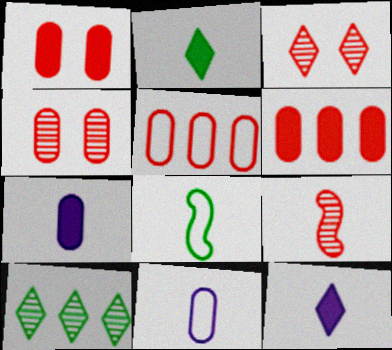[[2, 9, 11]]